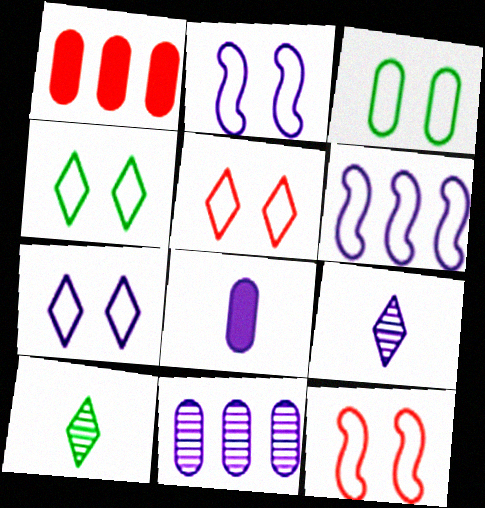[[1, 2, 10], 
[2, 3, 5], 
[3, 7, 12], 
[4, 5, 7]]